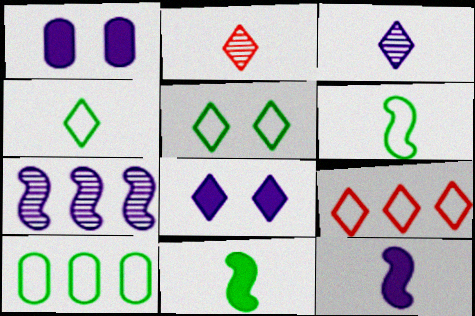[[5, 6, 10]]